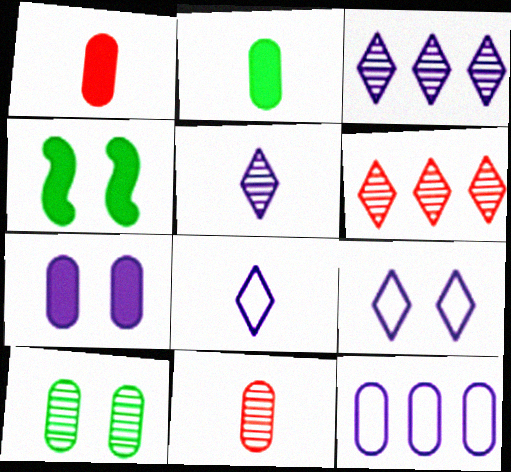[[1, 10, 12]]